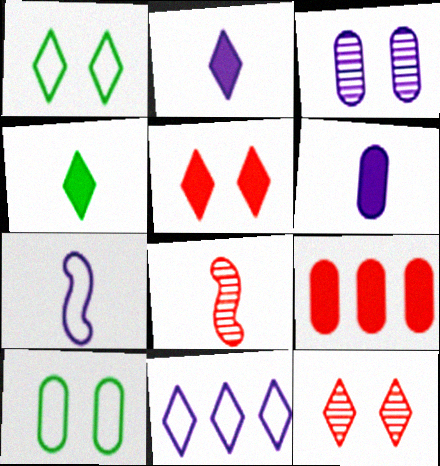[[4, 11, 12]]